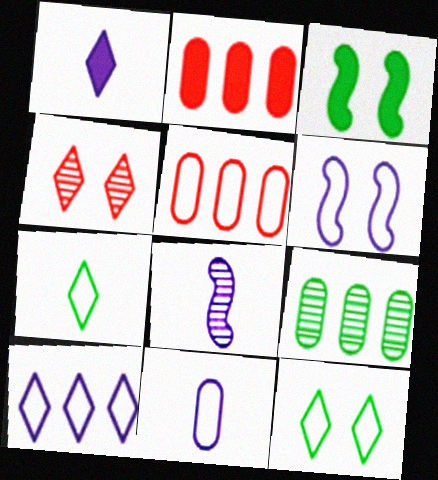[[1, 2, 3], 
[1, 8, 11], 
[2, 8, 12], 
[3, 7, 9], 
[4, 8, 9], 
[5, 6, 7], 
[6, 10, 11]]